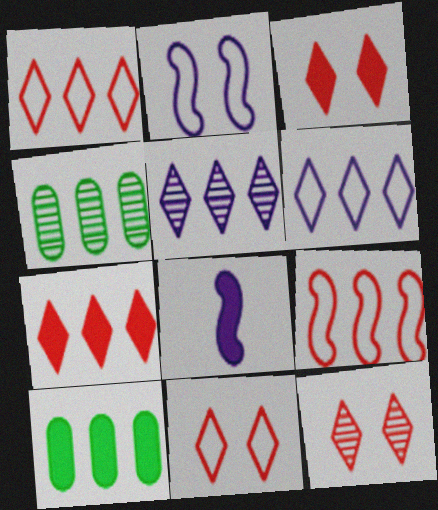[[3, 8, 10], 
[3, 11, 12], 
[4, 8, 11], 
[5, 9, 10]]